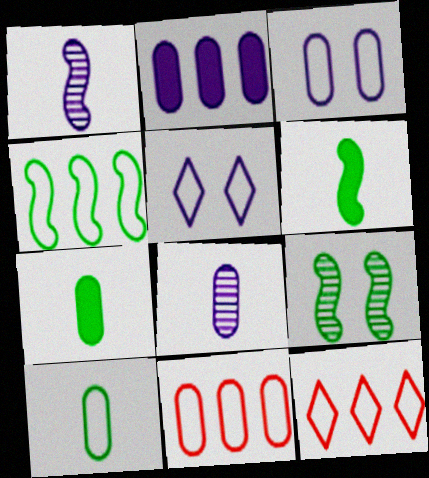[[1, 2, 5], 
[2, 3, 8], 
[3, 10, 11], 
[4, 6, 9]]